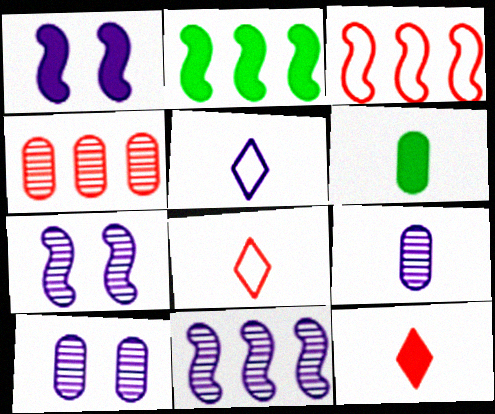[[2, 3, 11], 
[2, 8, 10]]